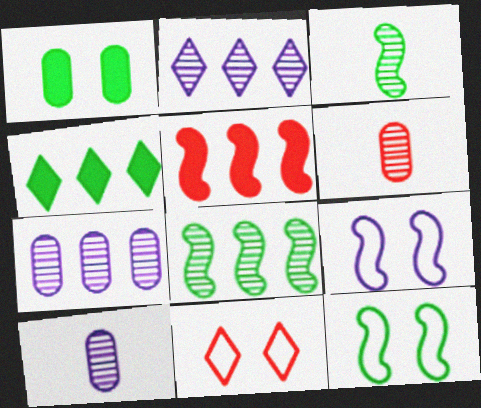[[3, 5, 9], 
[4, 6, 9], 
[5, 6, 11]]